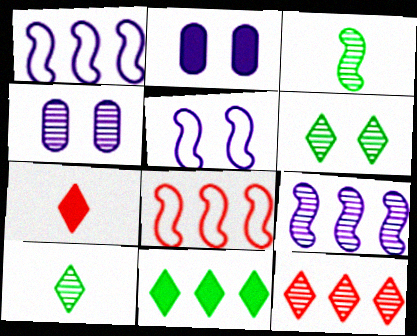[[2, 8, 10], 
[3, 4, 12]]